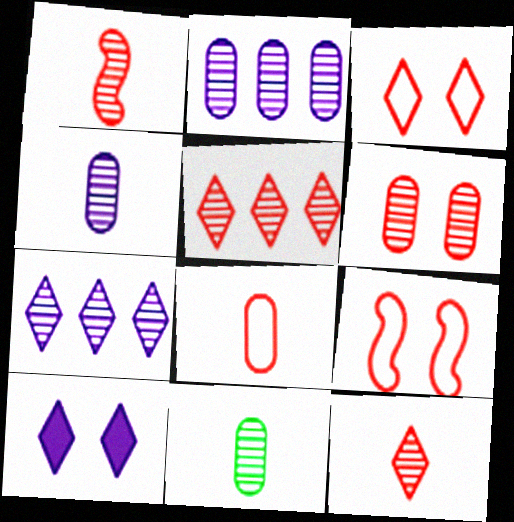[[1, 5, 6], 
[2, 6, 11]]